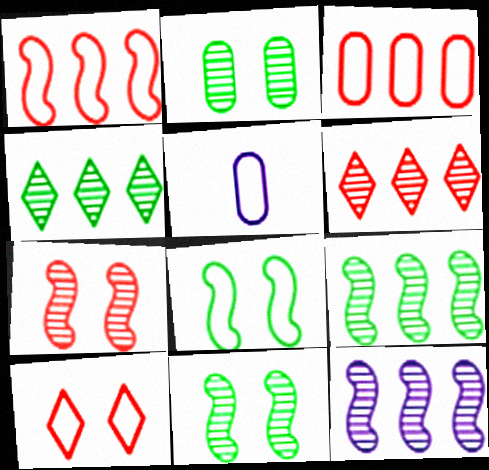[]